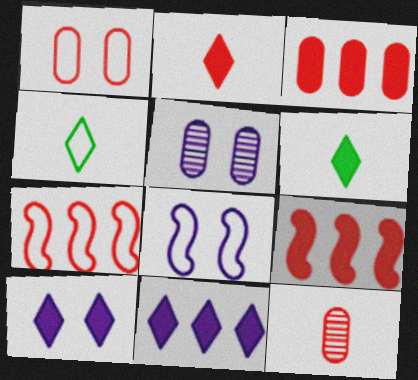[[1, 3, 12], 
[4, 5, 9], 
[5, 6, 7], 
[5, 8, 10]]